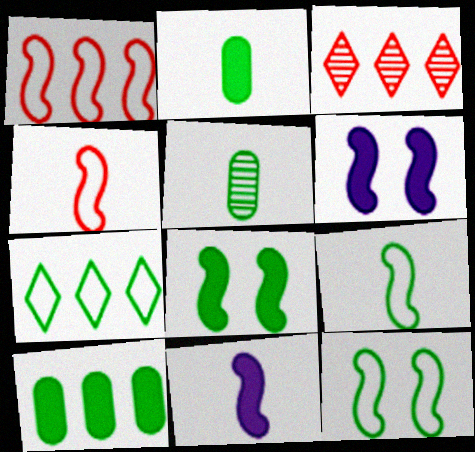[[5, 7, 8]]